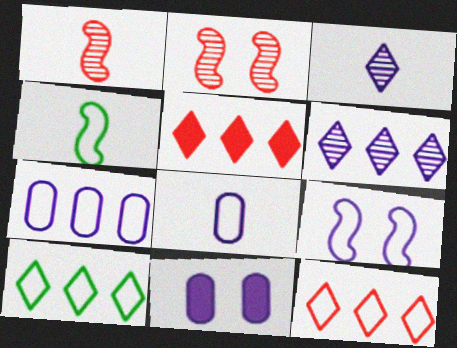[[1, 10, 11], 
[5, 6, 10]]